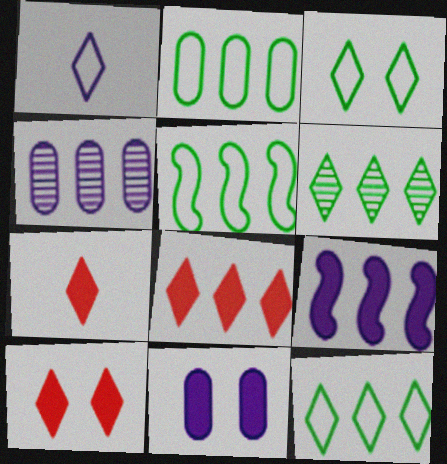[[1, 6, 10], 
[2, 5, 12], 
[4, 5, 8], 
[7, 8, 10]]